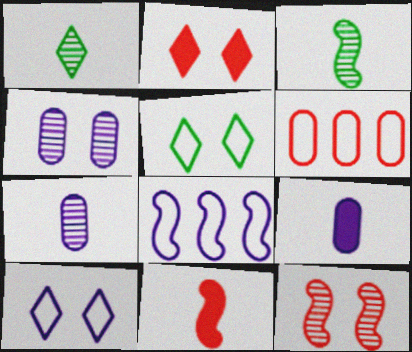[]